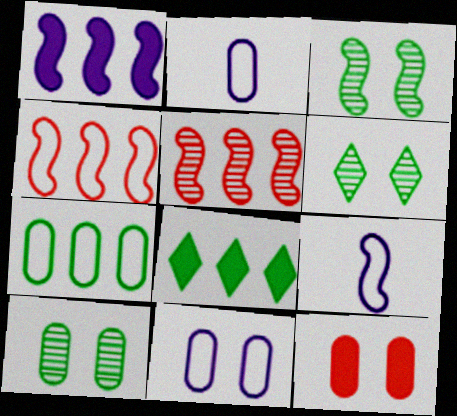[[3, 6, 10], 
[10, 11, 12]]